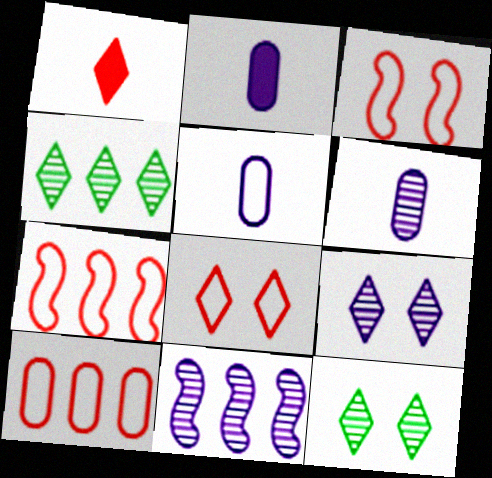[[2, 3, 4], 
[2, 5, 6], 
[2, 7, 12], 
[6, 9, 11]]